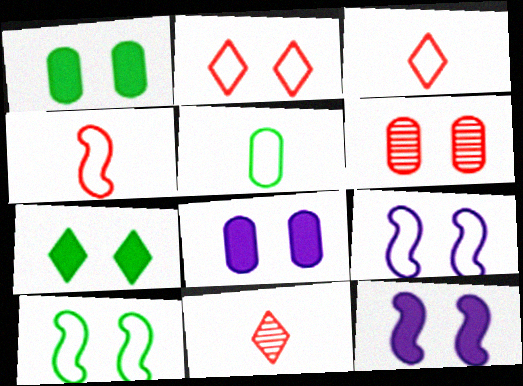[[6, 7, 9]]